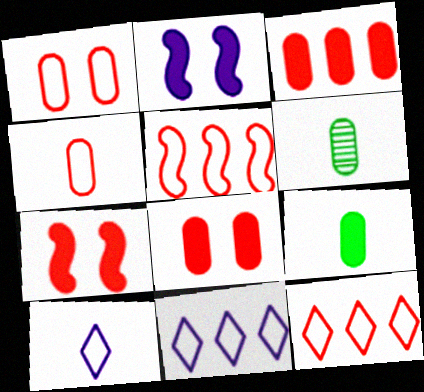[[2, 6, 12], 
[6, 7, 11]]